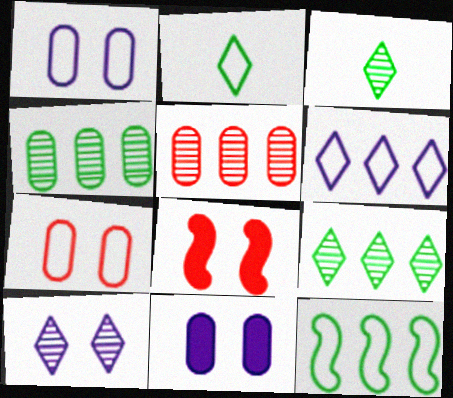[]